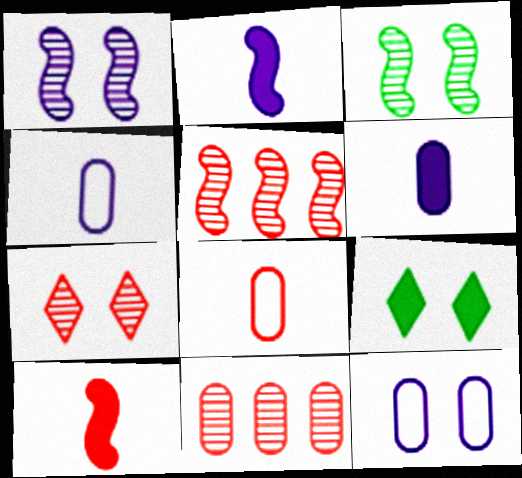[[4, 5, 9]]